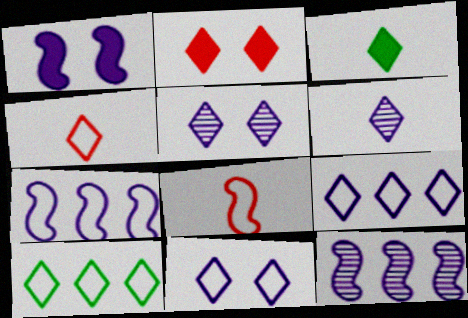[[2, 6, 10], 
[3, 4, 6], 
[4, 10, 11]]